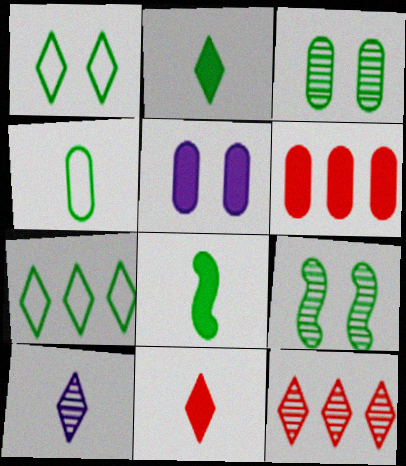[[3, 7, 8]]